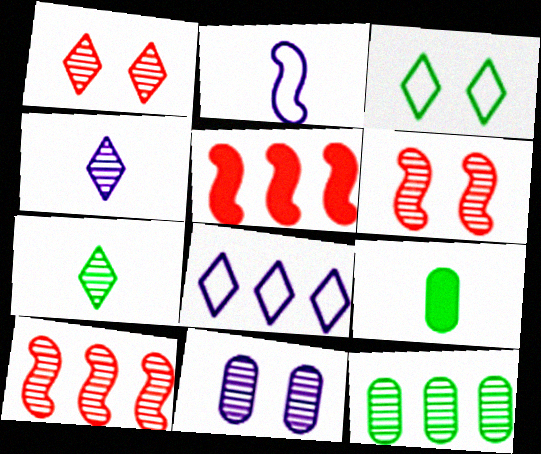[[4, 6, 12], 
[5, 8, 12], 
[6, 8, 9], 
[7, 10, 11]]